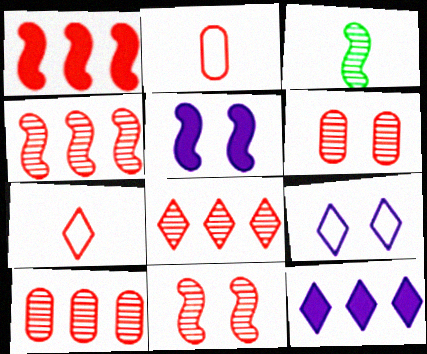[[1, 6, 7], 
[4, 8, 10]]